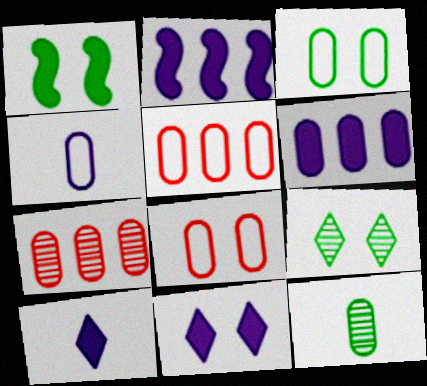[[1, 3, 9], 
[3, 4, 5], 
[6, 8, 12]]